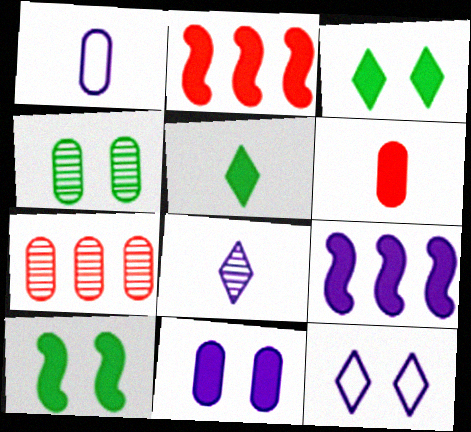[[2, 5, 11], 
[3, 6, 9]]